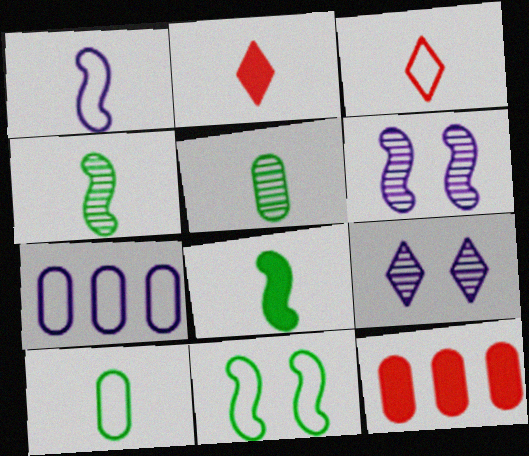[[1, 2, 5], 
[1, 3, 10], 
[3, 7, 11]]